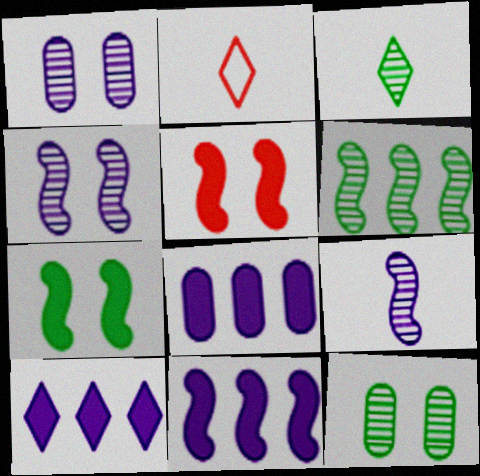[[2, 11, 12], 
[3, 6, 12], 
[8, 10, 11]]